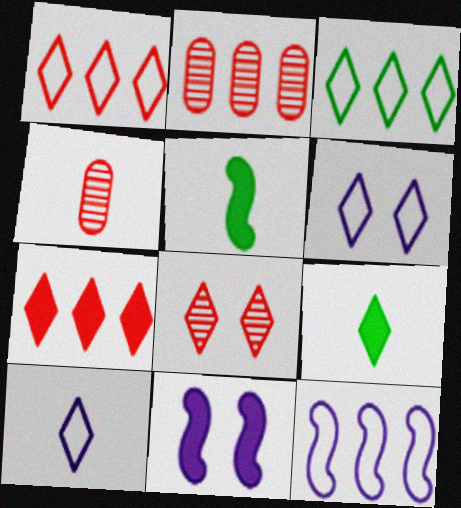[[2, 5, 6], 
[3, 4, 11], 
[4, 5, 10]]